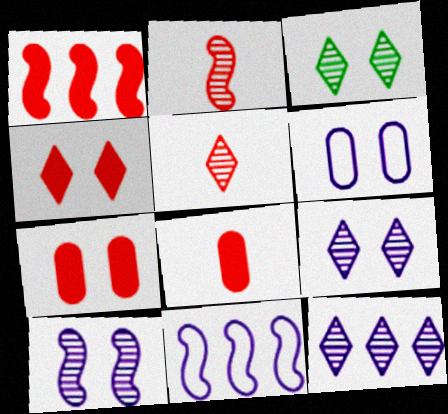[[1, 4, 8], 
[3, 5, 12], 
[3, 8, 11]]